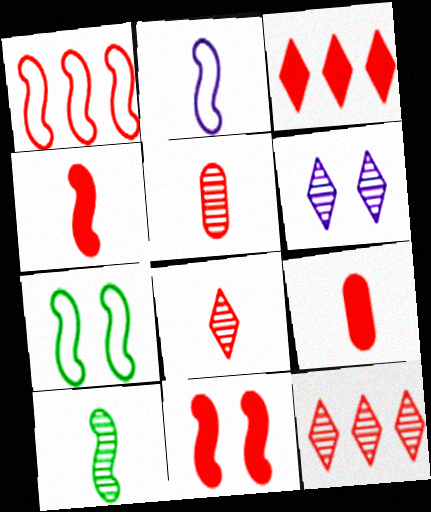[[1, 2, 7], 
[2, 4, 10], 
[3, 9, 11]]